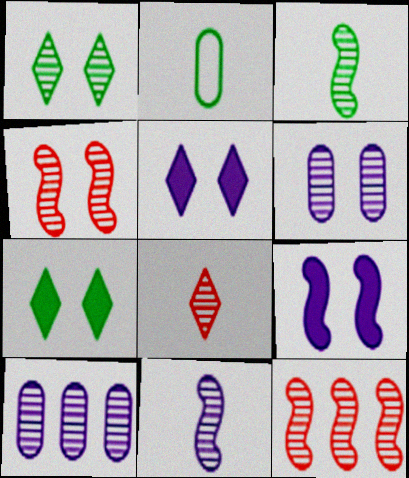[[1, 4, 6], 
[2, 5, 12]]